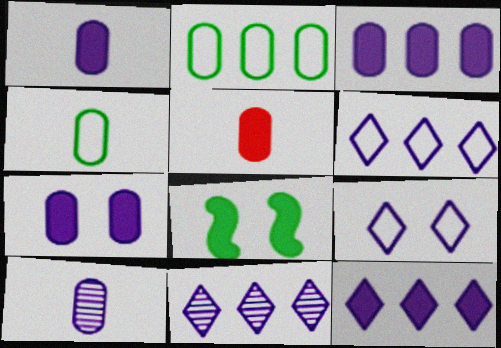[[1, 3, 7], 
[4, 5, 10], 
[5, 8, 12], 
[6, 11, 12]]